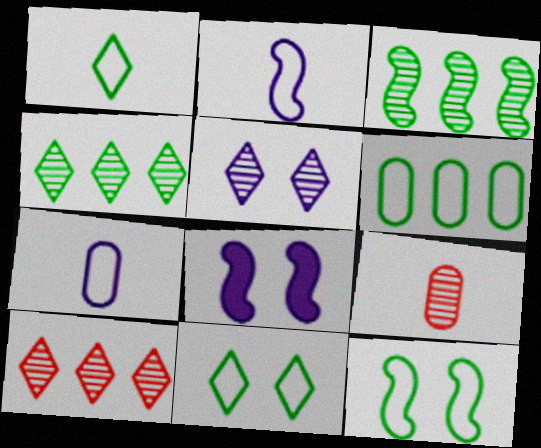[[1, 6, 12], 
[3, 5, 9]]